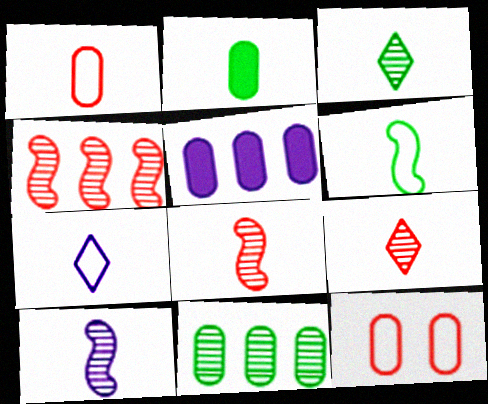[[1, 6, 7], 
[2, 3, 6], 
[2, 7, 8]]